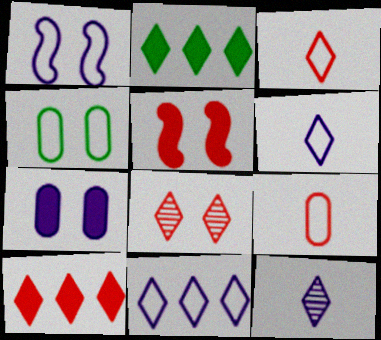[[2, 6, 8], 
[3, 8, 10]]